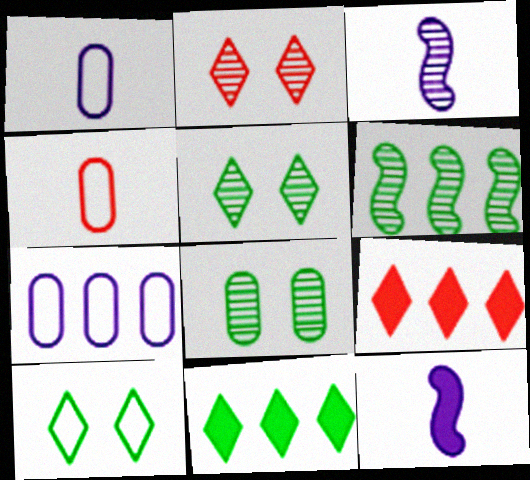[[6, 7, 9]]